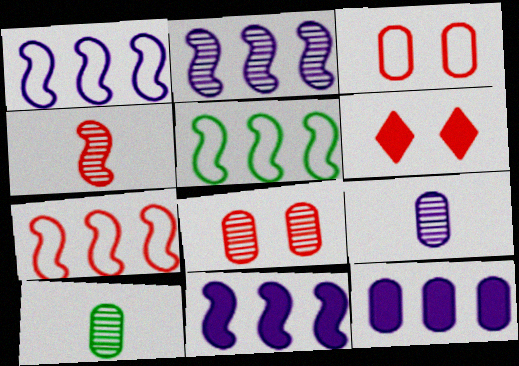[[1, 2, 11], 
[1, 5, 7], 
[1, 6, 10], 
[3, 10, 12], 
[5, 6, 9]]